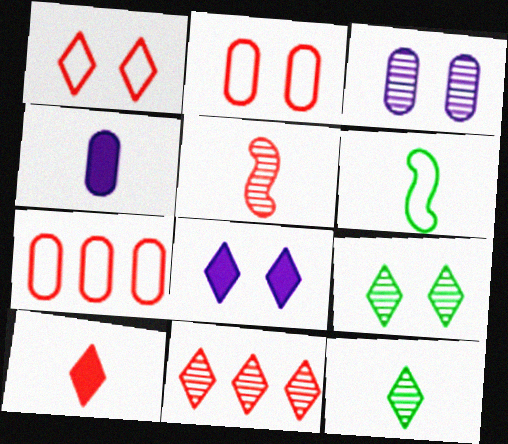[[1, 8, 9], 
[1, 10, 11]]